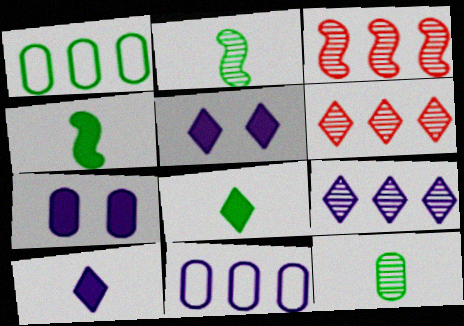[]